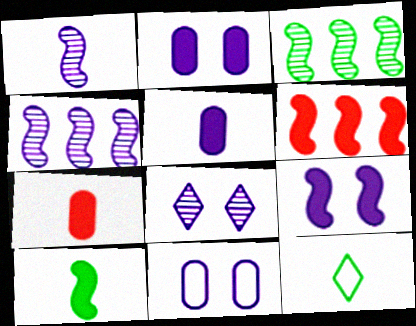[[1, 7, 12], 
[6, 9, 10], 
[8, 9, 11]]